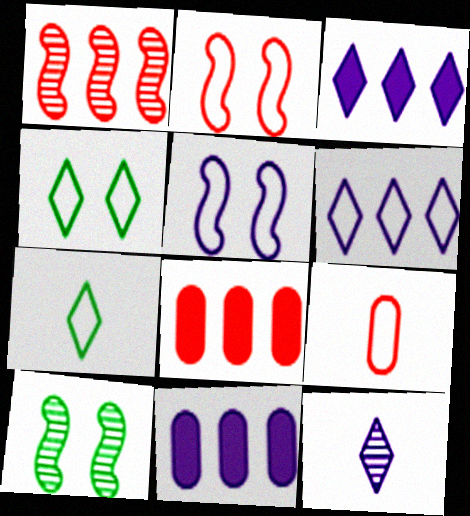[[3, 9, 10], 
[5, 11, 12]]